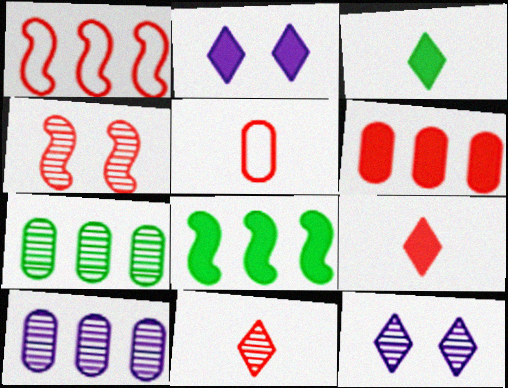[[5, 8, 12]]